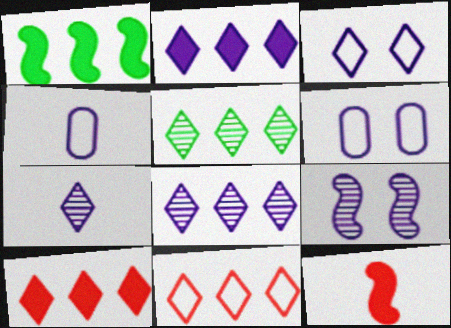[[2, 3, 7], 
[2, 4, 9], 
[2, 5, 11], 
[5, 6, 12]]